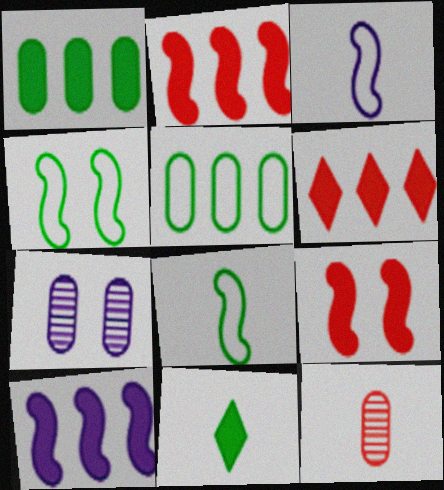[[1, 6, 10], 
[3, 11, 12], 
[6, 7, 8]]